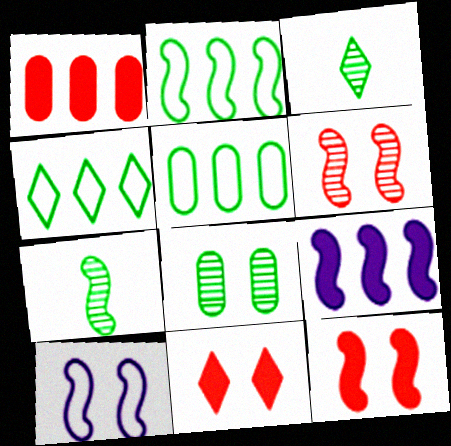[[1, 3, 10], 
[2, 4, 5], 
[8, 10, 11]]